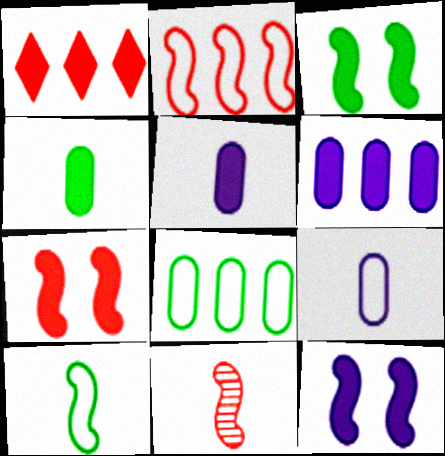[[1, 3, 5], 
[1, 4, 12], 
[2, 7, 11], 
[3, 7, 12]]